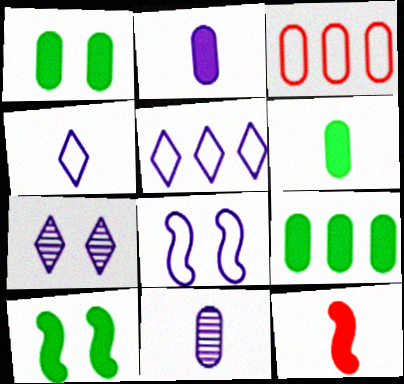[[1, 3, 11], 
[1, 6, 9]]